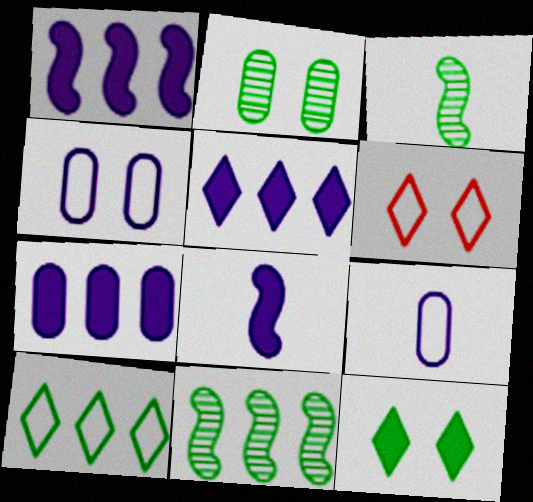[[1, 5, 7], 
[3, 6, 7]]